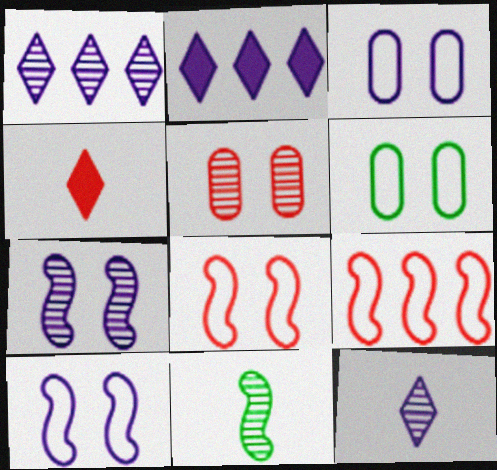[[1, 5, 11], 
[4, 5, 9]]